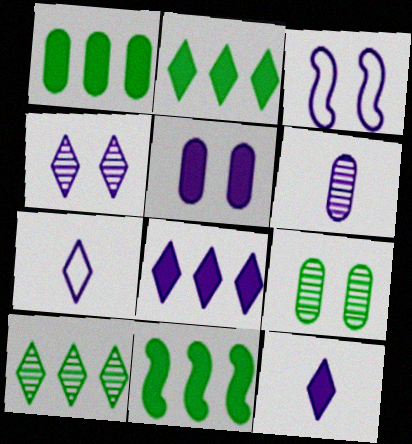[[1, 2, 11], 
[3, 4, 5], 
[3, 6, 8], 
[4, 7, 8]]